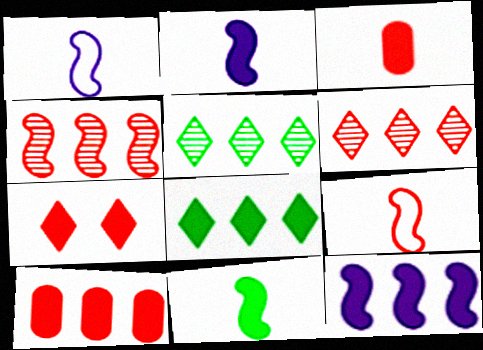[[8, 10, 12]]